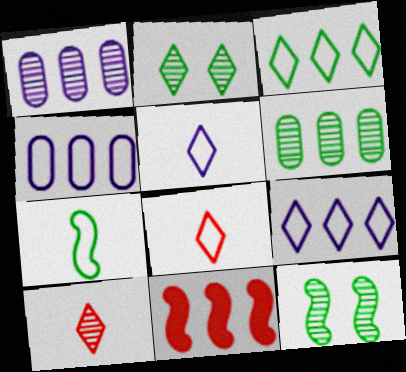[[1, 3, 11], 
[1, 10, 12], 
[6, 9, 11]]